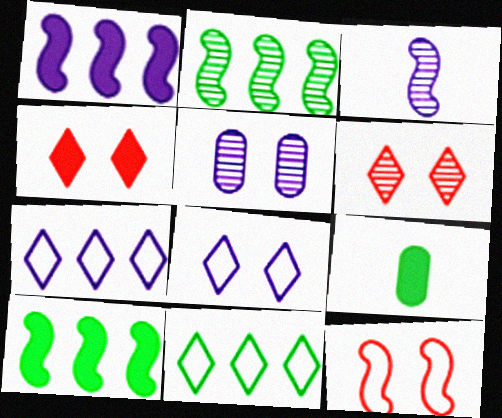[[1, 4, 9], 
[3, 10, 12]]